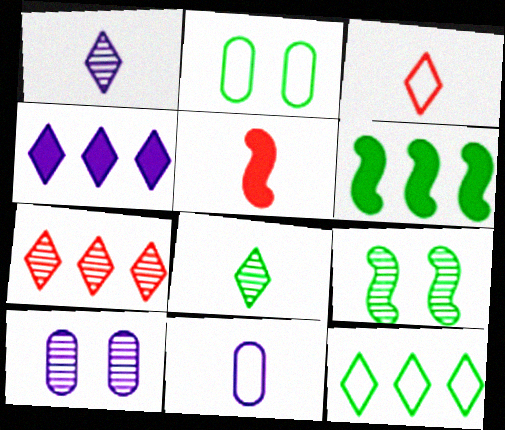[[2, 6, 8], 
[3, 6, 10], 
[4, 7, 12], 
[5, 8, 11], 
[5, 10, 12]]